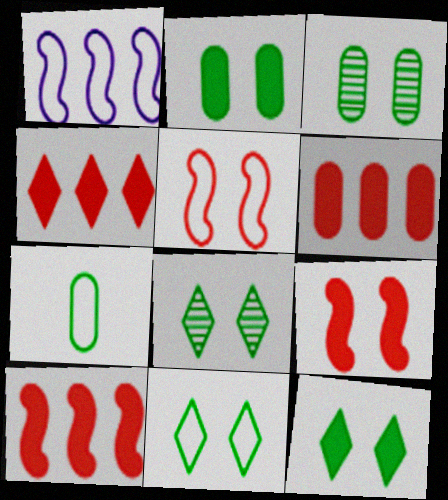[[4, 6, 10], 
[8, 11, 12]]